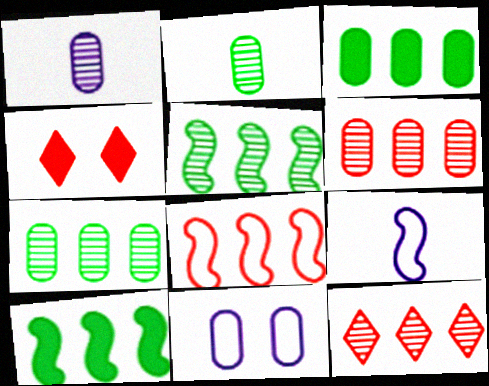[[4, 7, 9]]